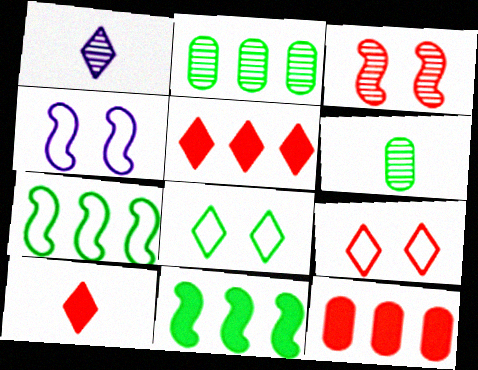[[1, 2, 3], 
[1, 5, 8], 
[2, 4, 10], 
[4, 5, 6], 
[6, 8, 11]]